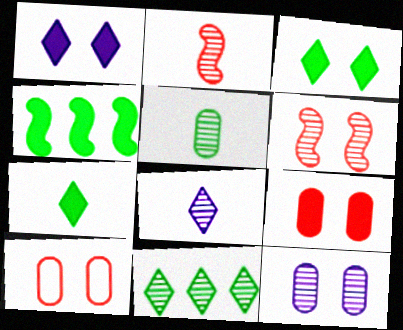[[2, 5, 8], 
[2, 11, 12], 
[4, 8, 10]]